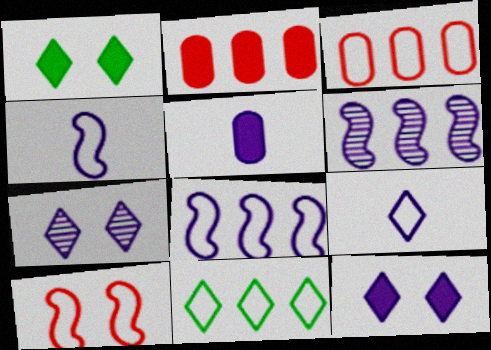[[2, 6, 11], 
[3, 8, 11], 
[5, 7, 8]]